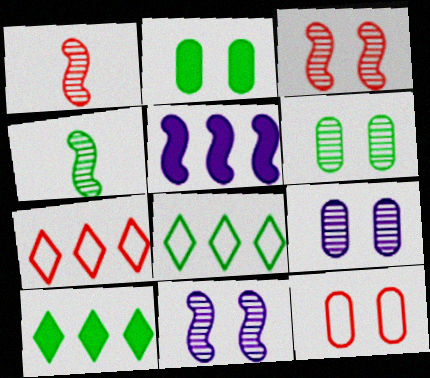[[2, 4, 8], 
[2, 9, 12]]